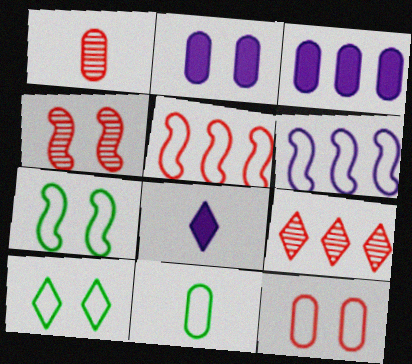[[1, 4, 9], 
[2, 4, 10], 
[8, 9, 10]]